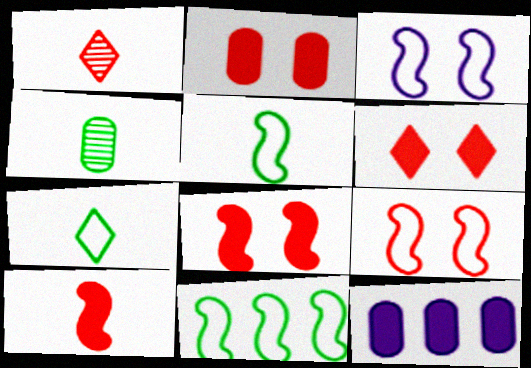[[2, 6, 8]]